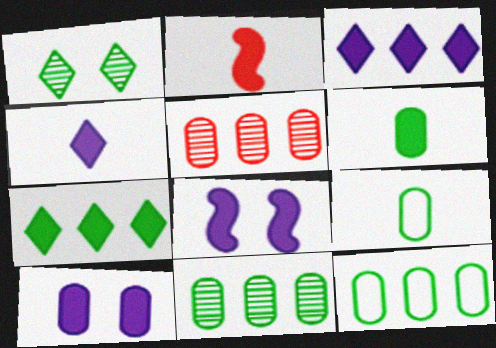[[2, 4, 6], 
[2, 7, 10], 
[5, 9, 10]]